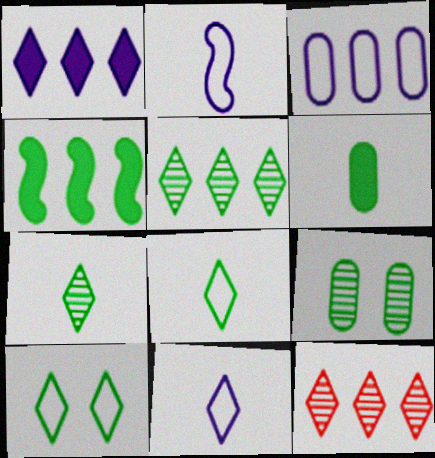[[3, 4, 12], 
[4, 8, 9]]